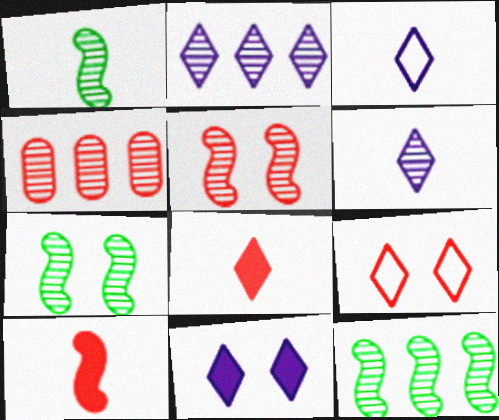[[1, 7, 12], 
[2, 3, 11], 
[2, 4, 12], 
[4, 6, 7], 
[4, 9, 10]]